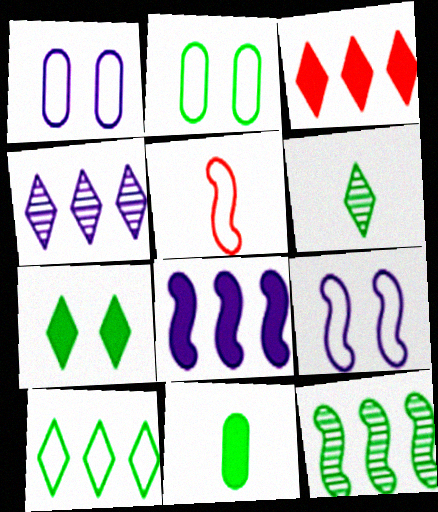[[1, 5, 10], 
[3, 4, 10], 
[6, 7, 10]]